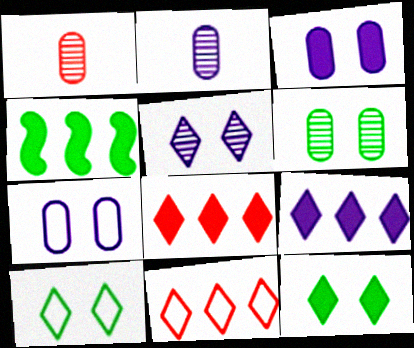[]